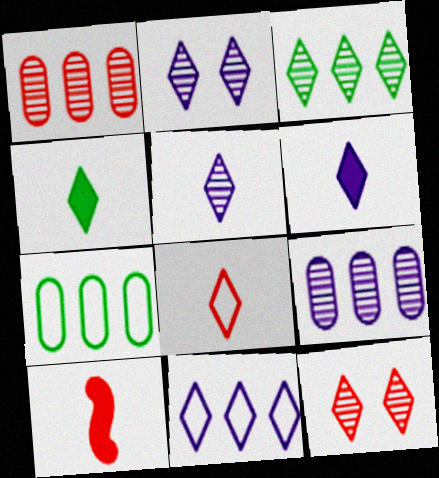[[2, 6, 11], 
[2, 7, 10], 
[3, 5, 12], 
[4, 5, 8], 
[4, 11, 12]]